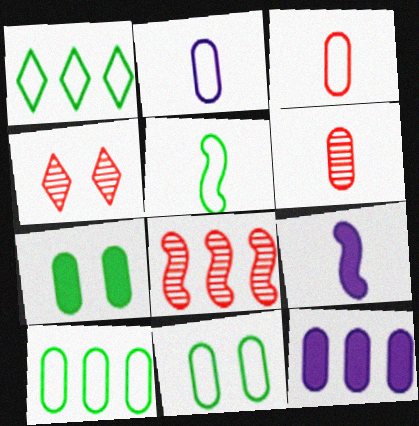[[1, 5, 11], 
[1, 8, 12], 
[4, 5, 12], 
[4, 6, 8], 
[4, 9, 10], 
[6, 11, 12]]